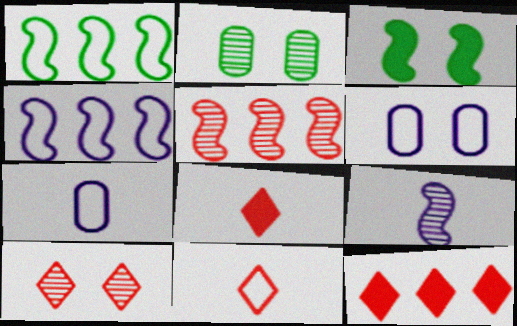[[1, 6, 11], 
[2, 4, 8], 
[3, 6, 10], 
[10, 11, 12]]